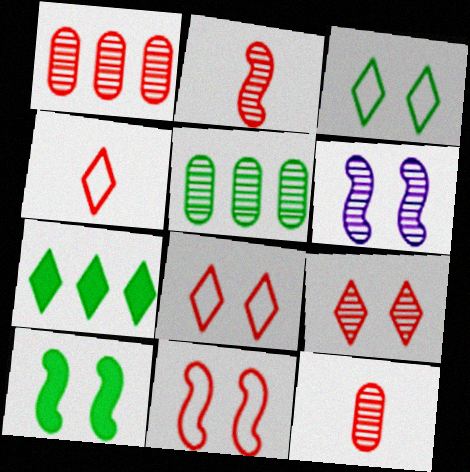[[1, 2, 9], 
[6, 10, 11]]